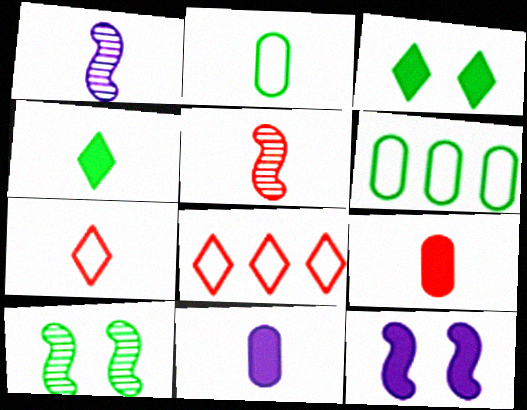[[4, 6, 10], 
[5, 7, 9], 
[8, 10, 11]]